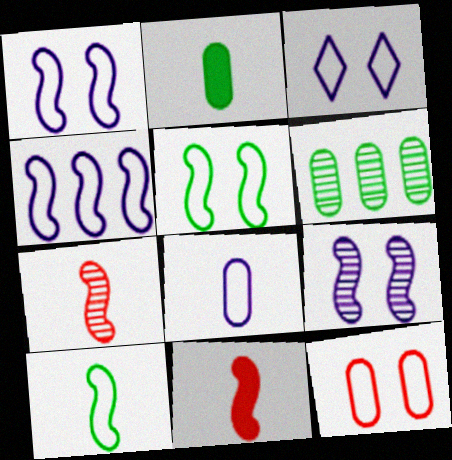[[3, 4, 8], 
[3, 5, 12], 
[3, 6, 11]]